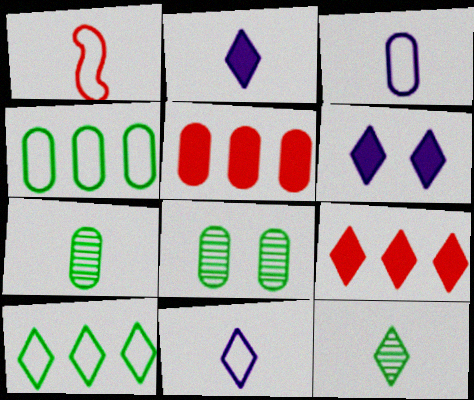[[1, 2, 7], 
[3, 5, 8]]